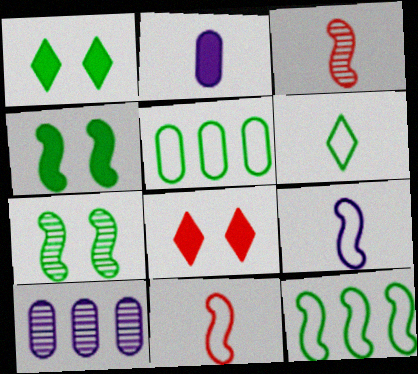[[1, 10, 11], 
[2, 3, 6]]